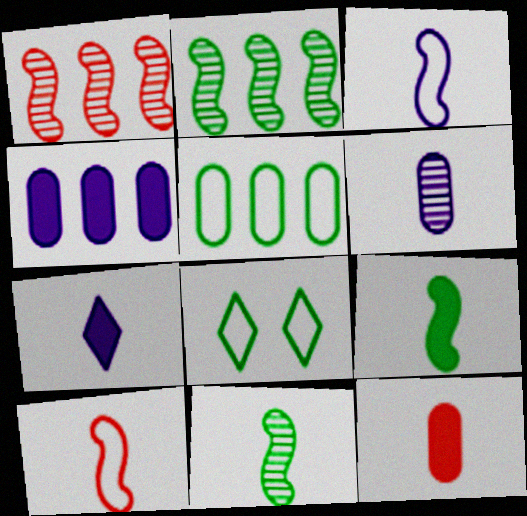[[3, 6, 7], 
[7, 9, 12]]